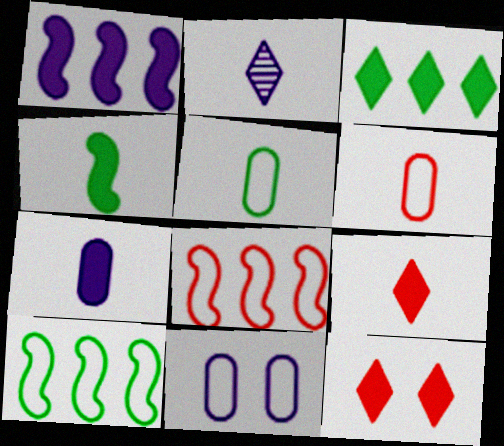[[1, 2, 11], 
[2, 4, 6], 
[4, 7, 9]]